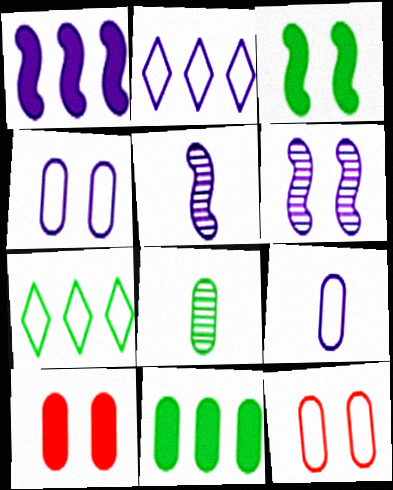[[3, 7, 8], 
[5, 7, 10]]